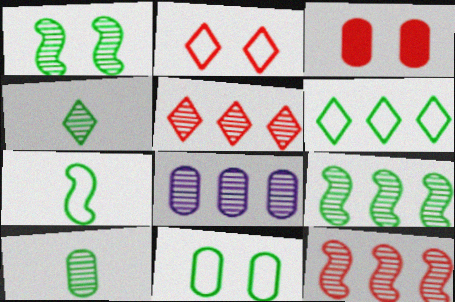[[5, 8, 9], 
[6, 7, 11]]